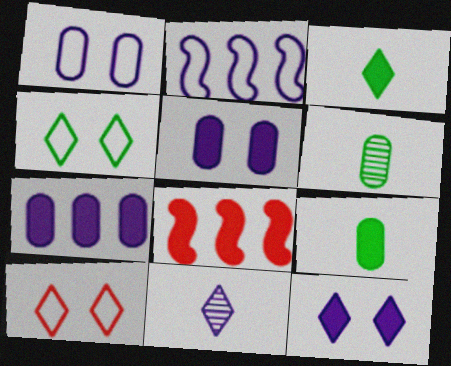[[2, 5, 11], 
[3, 5, 8], 
[8, 9, 12]]